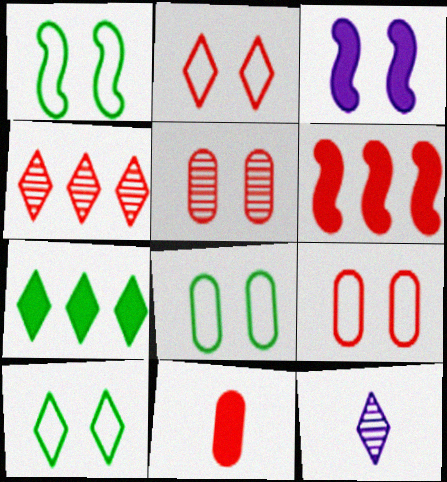[[1, 8, 10], 
[2, 7, 12], 
[3, 5, 10], 
[3, 7, 11], 
[6, 8, 12]]